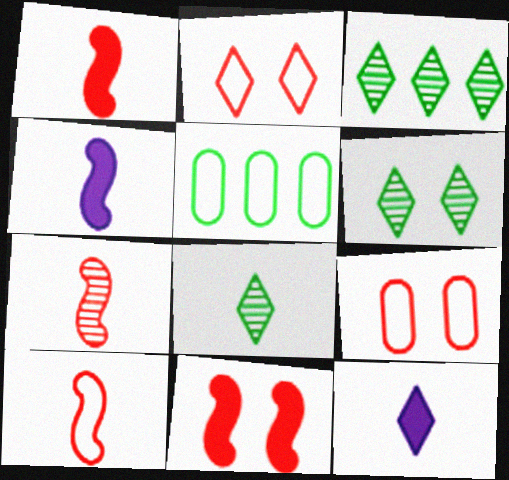[[1, 7, 10], 
[2, 3, 12], 
[3, 4, 9], 
[3, 6, 8]]